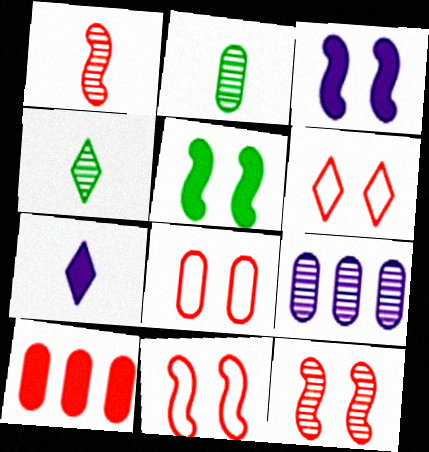[[1, 6, 10], 
[4, 9, 12], 
[5, 7, 10], 
[6, 8, 11]]